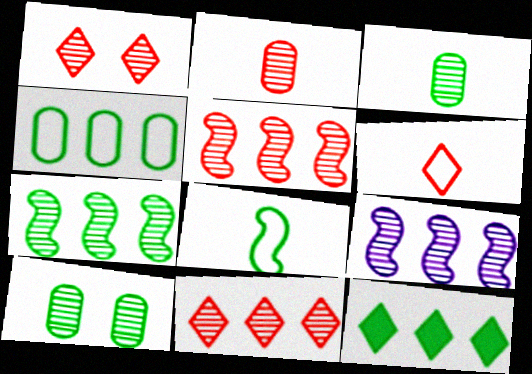[[1, 2, 5], 
[1, 3, 9], 
[4, 7, 12], 
[5, 7, 9], 
[8, 10, 12]]